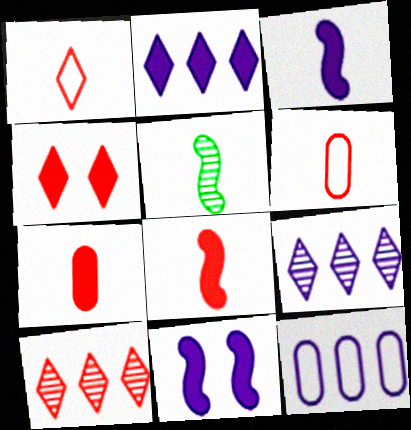[[1, 4, 10], 
[4, 5, 12]]